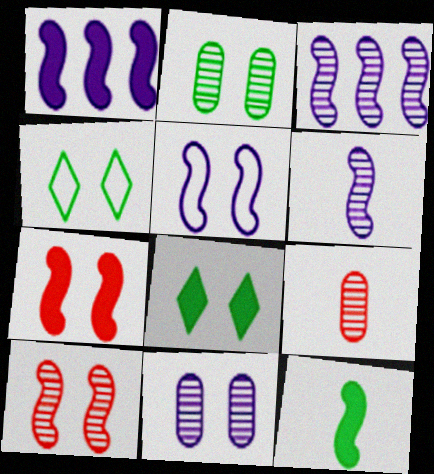[[1, 4, 9], 
[1, 5, 6], 
[1, 7, 12], 
[4, 7, 11]]